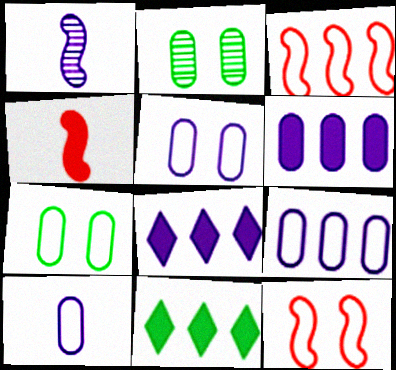[[1, 5, 8], 
[5, 9, 10]]